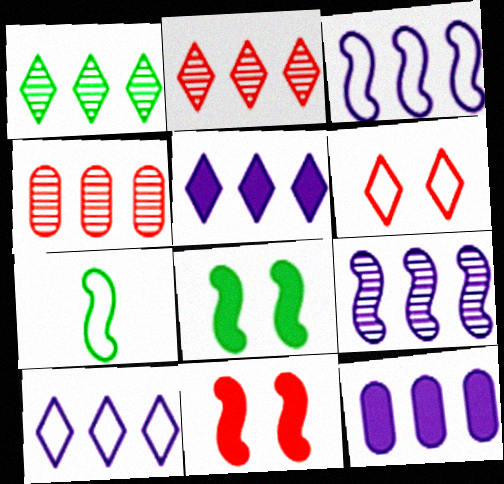[[1, 4, 9], 
[7, 9, 11], 
[9, 10, 12]]